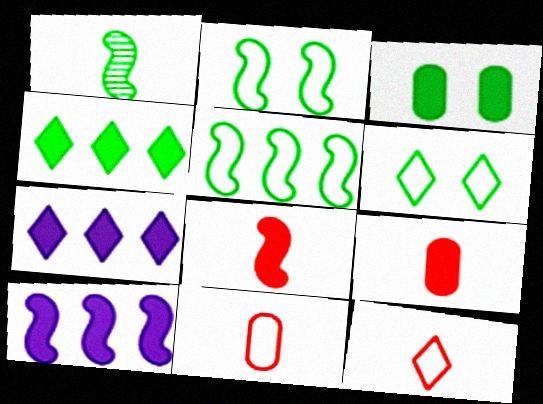[[3, 7, 8]]